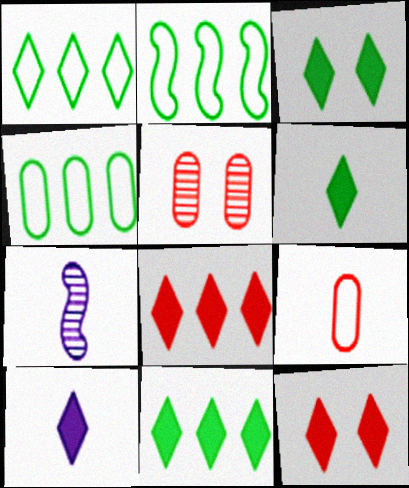[[1, 2, 4], 
[2, 5, 10], 
[3, 6, 11], 
[3, 8, 10], 
[4, 7, 12], 
[6, 7, 9], 
[10, 11, 12]]